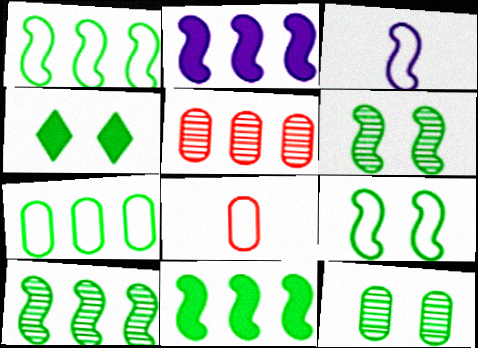[[1, 10, 11], 
[3, 4, 5], 
[4, 9, 12]]